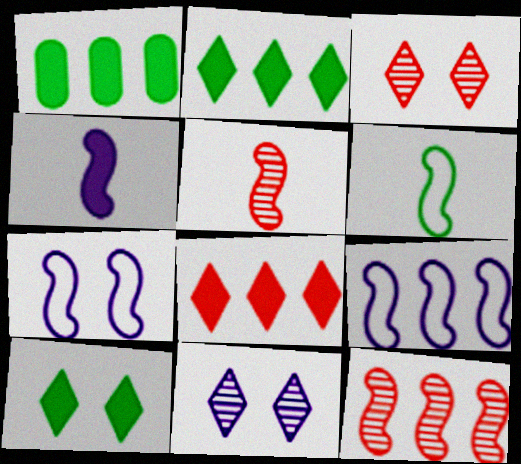[[4, 5, 6]]